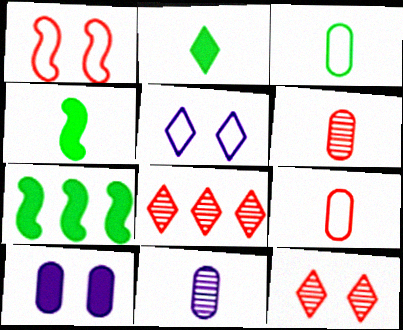[[2, 5, 8], 
[5, 6, 7]]